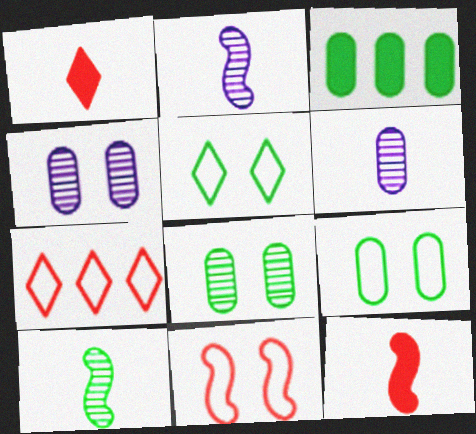[[3, 5, 10]]